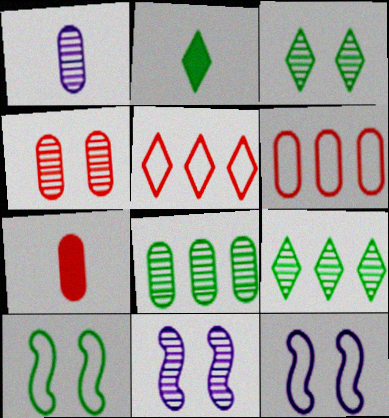[[1, 4, 8], 
[2, 6, 11], 
[2, 8, 10], 
[3, 4, 11], 
[4, 6, 7], 
[7, 9, 12]]